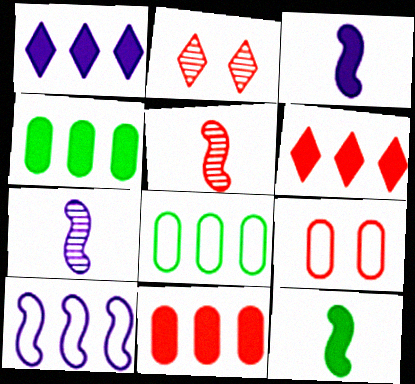[[2, 3, 8], 
[5, 6, 9]]